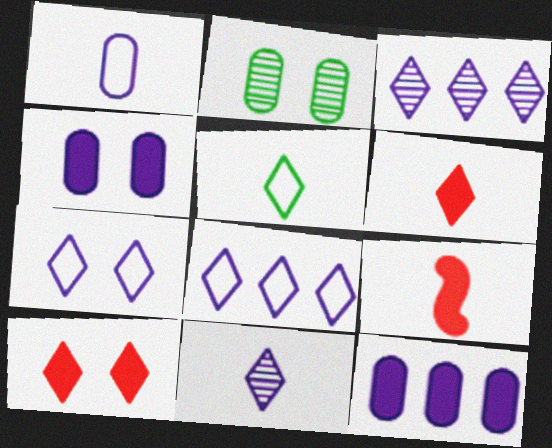[[2, 8, 9], 
[3, 5, 10], 
[5, 6, 11]]